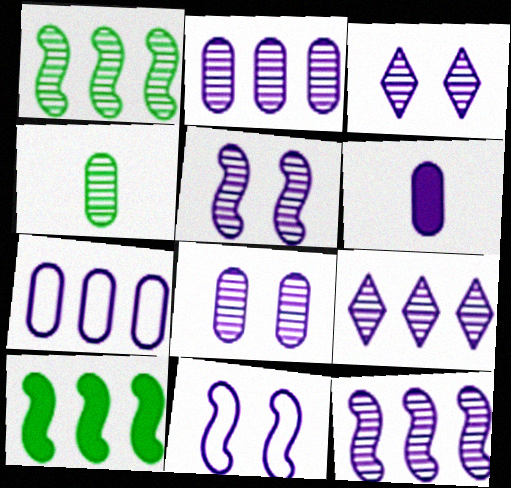[[2, 9, 12], 
[3, 5, 8], 
[6, 7, 8], 
[6, 9, 11]]